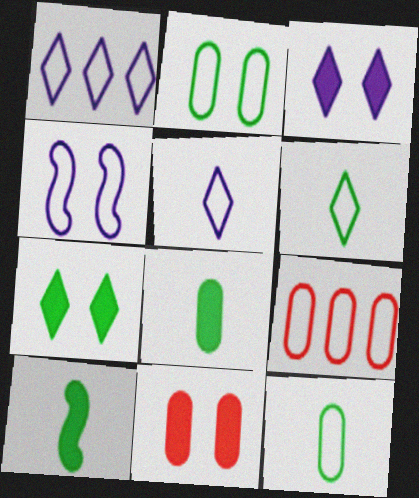[[4, 6, 9]]